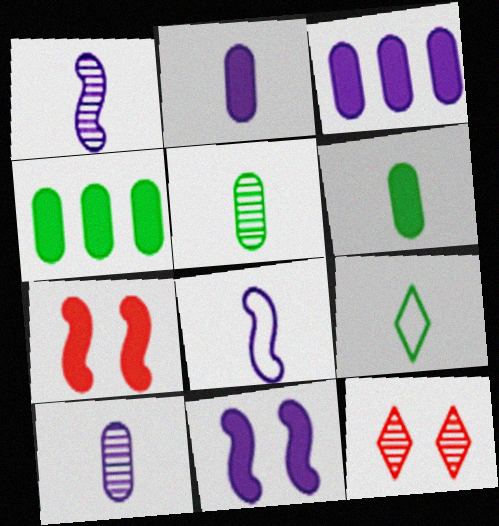[[4, 8, 12]]